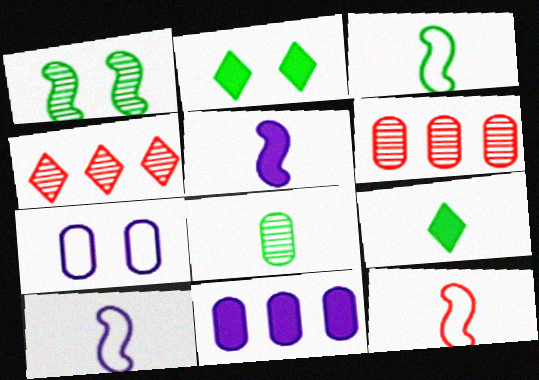[[2, 6, 10], 
[3, 8, 9], 
[3, 10, 12]]